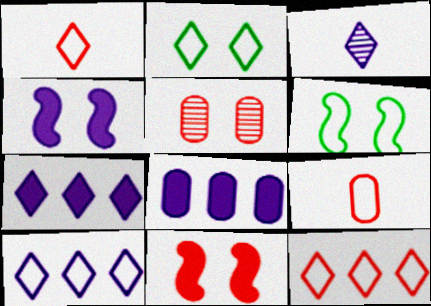[[1, 2, 10], 
[2, 4, 5], 
[6, 9, 10]]